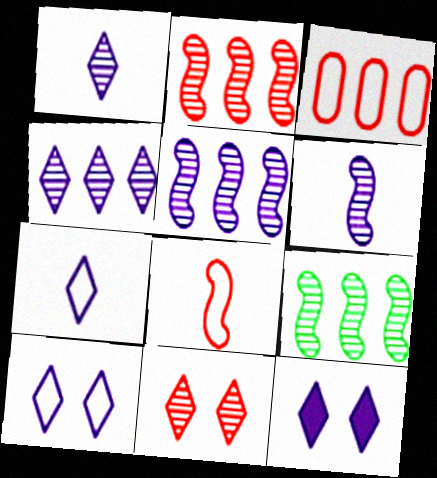[[2, 5, 9], 
[4, 7, 12]]